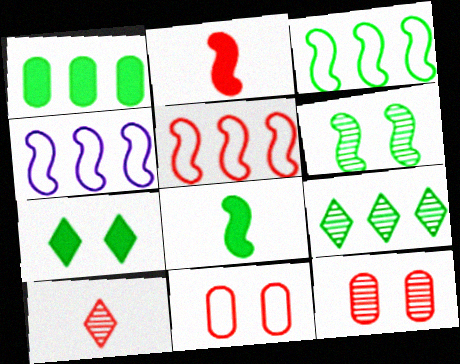[[1, 3, 9], 
[1, 7, 8], 
[2, 4, 6], 
[3, 4, 5], 
[3, 6, 8]]